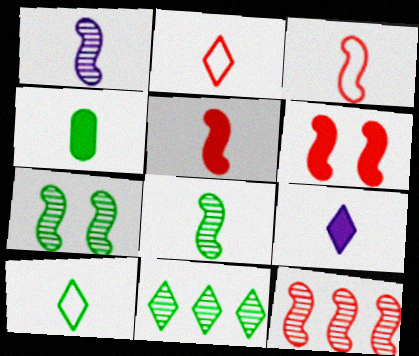[[1, 2, 4], 
[1, 7, 12], 
[3, 6, 12], 
[4, 5, 9], 
[4, 8, 10]]